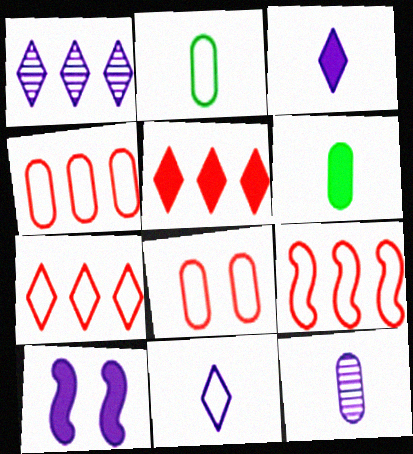[[4, 7, 9], 
[5, 6, 10]]